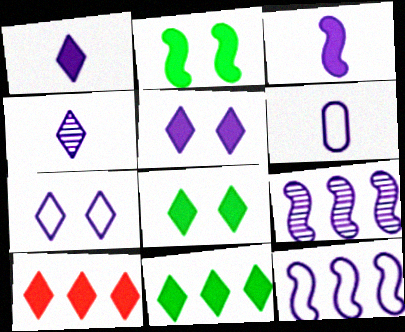[[1, 8, 10], 
[3, 4, 6], 
[5, 6, 9], 
[6, 7, 12]]